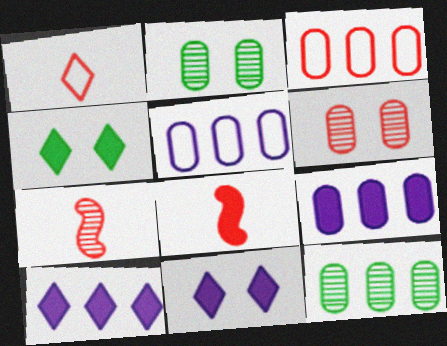[[3, 9, 12], 
[4, 5, 7], 
[4, 8, 9]]